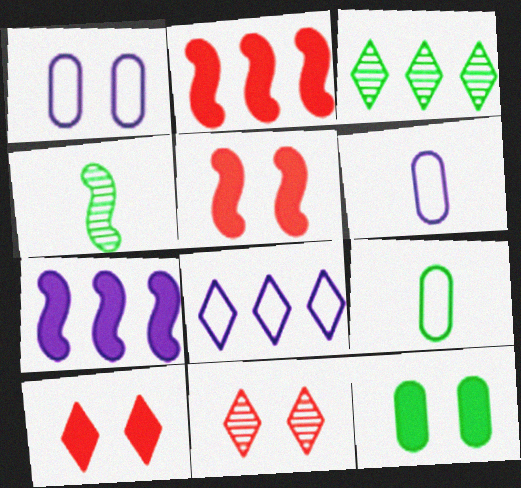[[3, 5, 6], 
[7, 9, 11]]